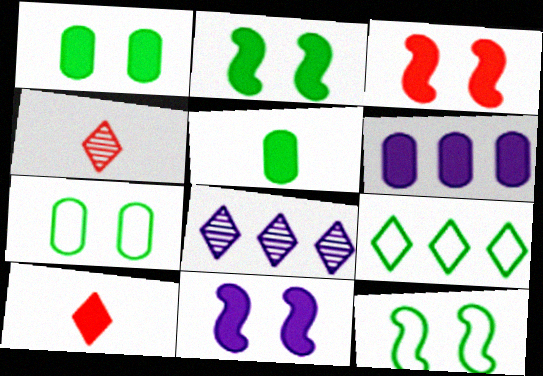[[2, 3, 11], 
[2, 6, 10], 
[4, 6, 12]]